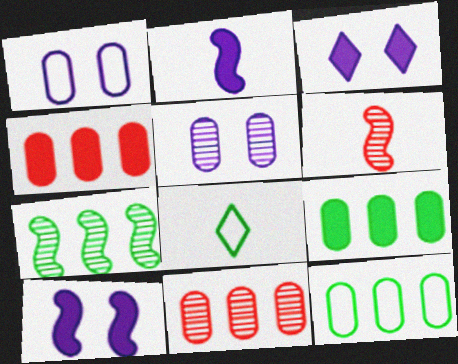[[3, 6, 12], 
[8, 10, 11]]